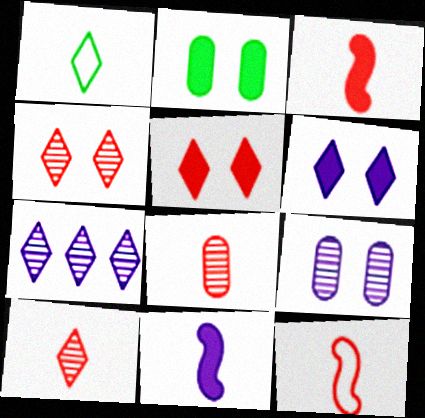[[1, 5, 7], 
[1, 8, 11], 
[2, 7, 12]]